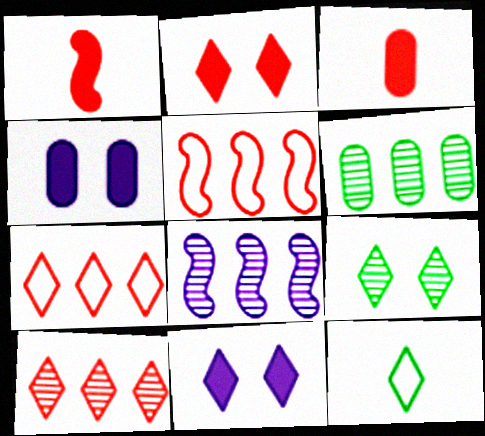[[6, 8, 10], 
[10, 11, 12]]